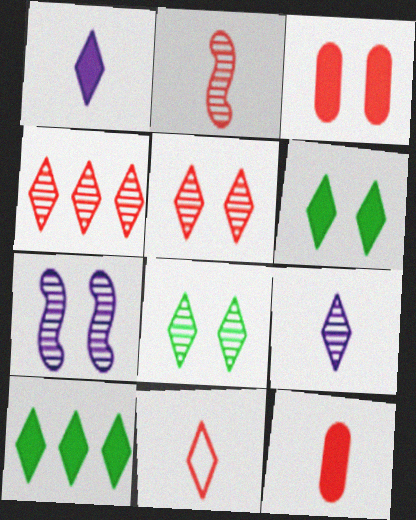[[2, 11, 12], 
[4, 8, 9]]